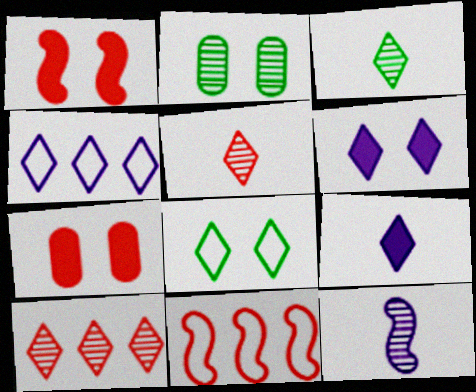[[2, 9, 11], 
[2, 10, 12], 
[5, 7, 11], 
[8, 9, 10]]